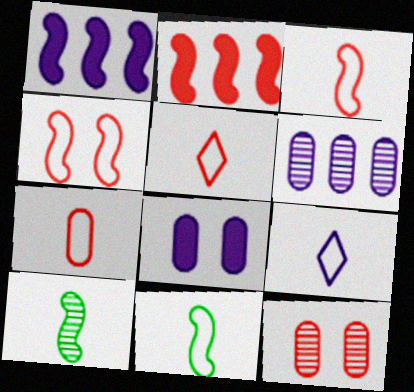[[1, 4, 10], 
[2, 5, 12], 
[3, 5, 7], 
[7, 9, 11]]